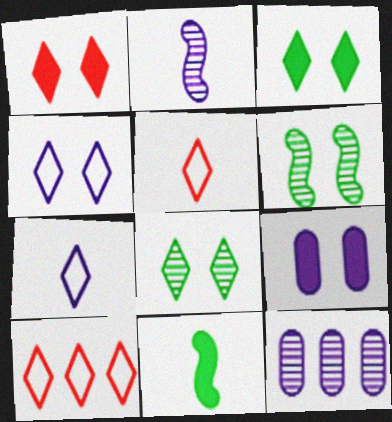[[1, 4, 8]]